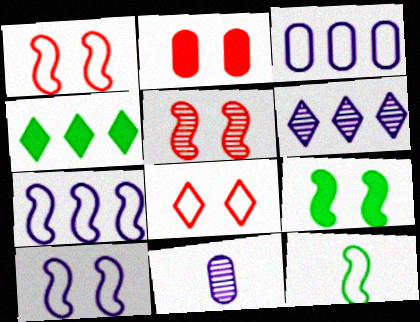[[1, 4, 11], 
[1, 7, 12], 
[2, 5, 8], 
[2, 6, 12], 
[3, 8, 12], 
[5, 9, 10]]